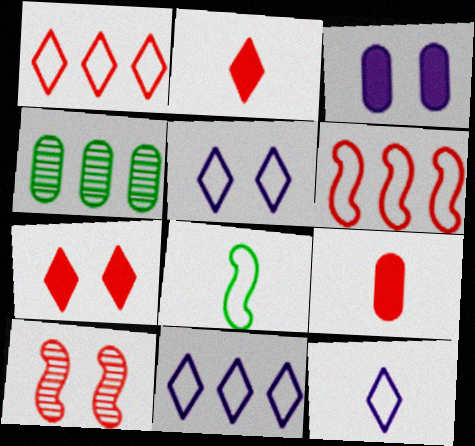[[1, 9, 10], 
[5, 11, 12]]